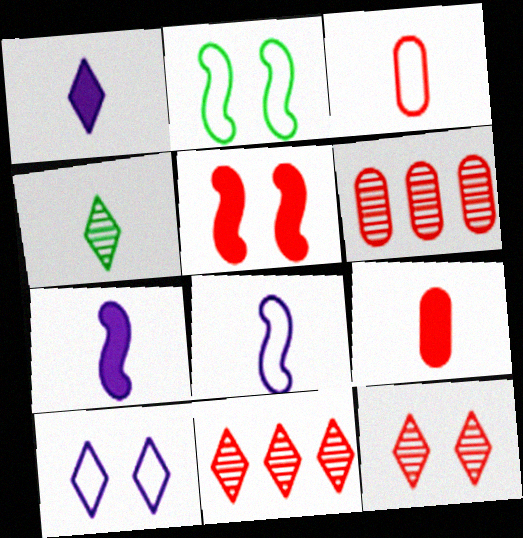[[1, 2, 6], 
[3, 4, 7], 
[3, 5, 11], 
[4, 8, 9]]